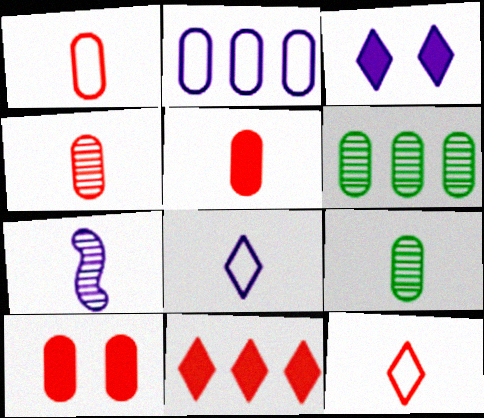[[1, 4, 5], 
[2, 3, 7], 
[2, 9, 10]]